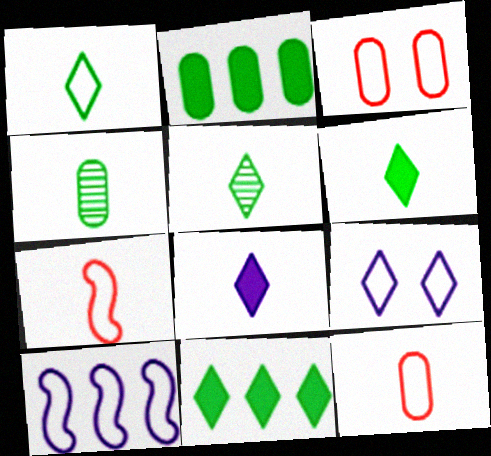[[1, 3, 10], 
[1, 5, 6], 
[4, 7, 8]]